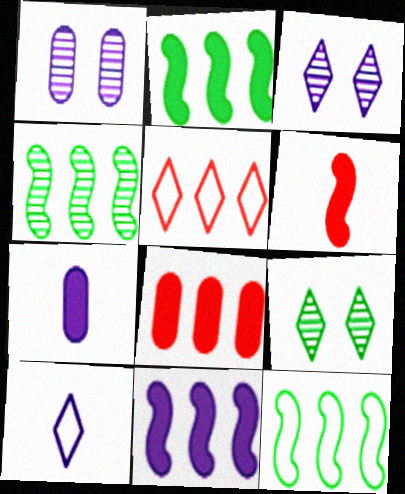[[1, 10, 11], 
[2, 4, 12]]